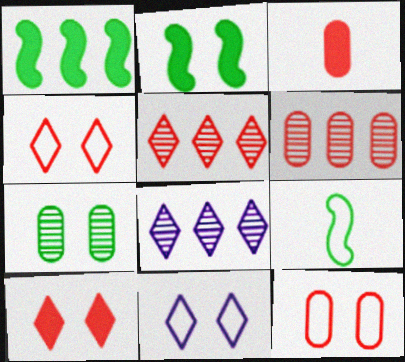[[3, 6, 12]]